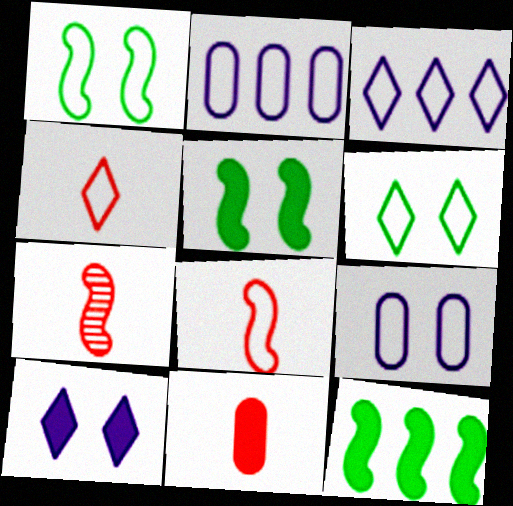[[1, 2, 4], 
[2, 6, 8], 
[3, 4, 6], 
[4, 7, 11], 
[10, 11, 12]]